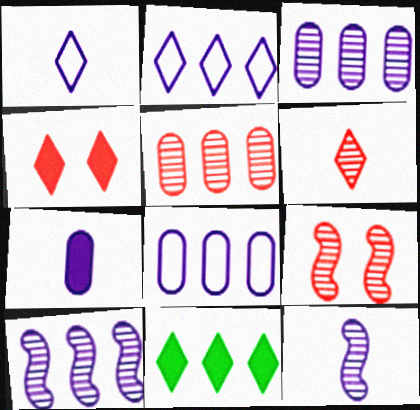[[1, 7, 12], 
[5, 6, 9]]